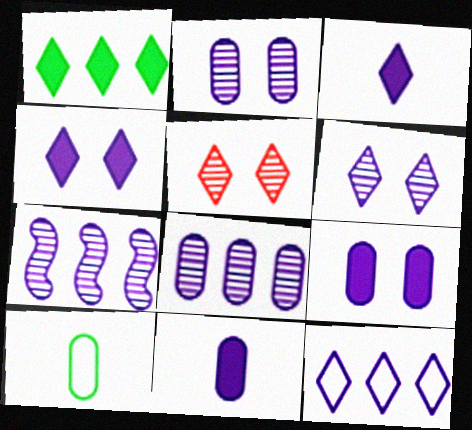[[3, 6, 12]]